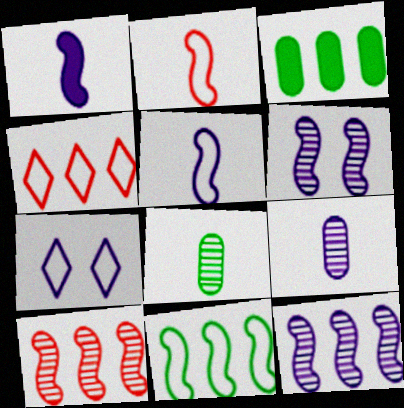[[3, 4, 12]]